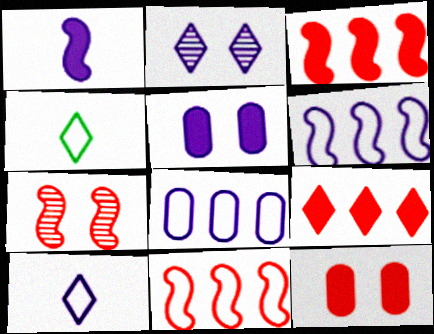[[1, 2, 8], 
[2, 4, 9]]